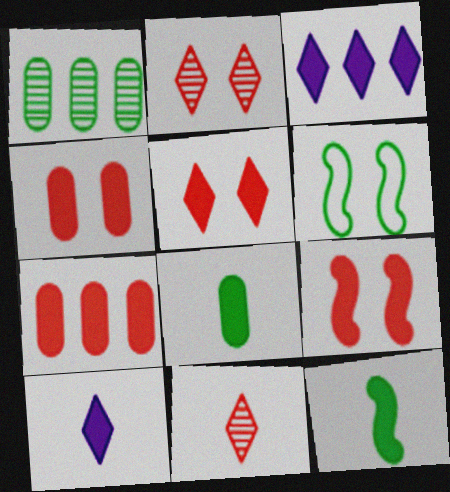[[3, 4, 12], 
[3, 8, 9], 
[4, 5, 9]]